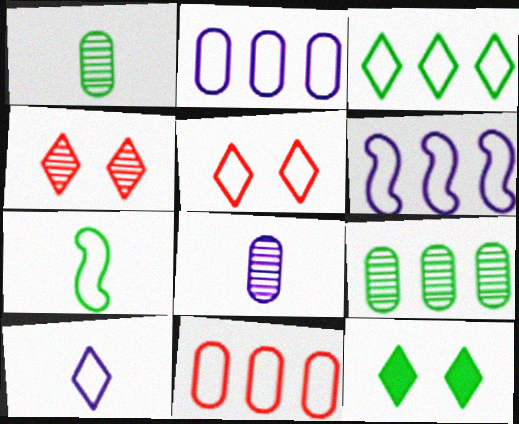[[2, 5, 7], 
[3, 5, 10], 
[3, 6, 11], 
[7, 9, 12]]